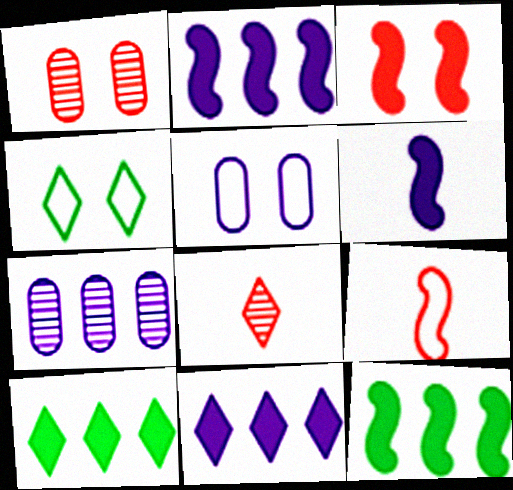[[3, 6, 12], 
[4, 8, 11], 
[5, 8, 12]]